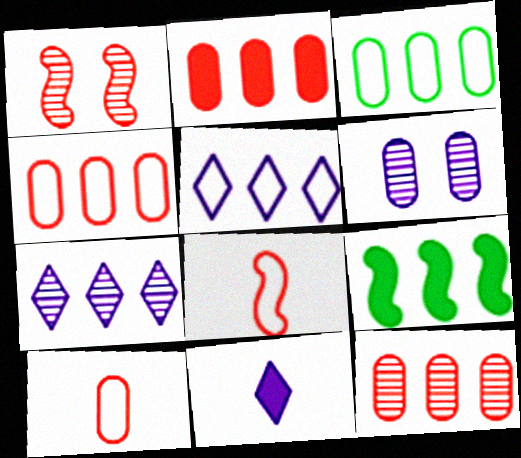[[1, 3, 11], 
[2, 4, 12], 
[4, 7, 9], 
[5, 9, 12]]